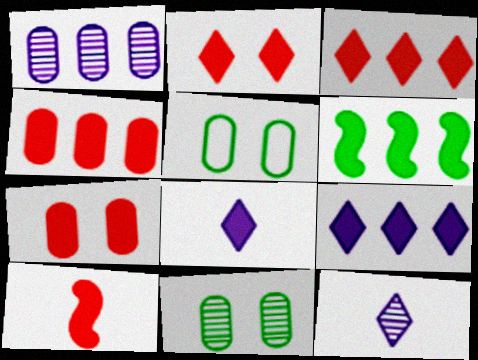[[2, 4, 10], 
[3, 7, 10], 
[4, 6, 9], 
[6, 7, 8]]